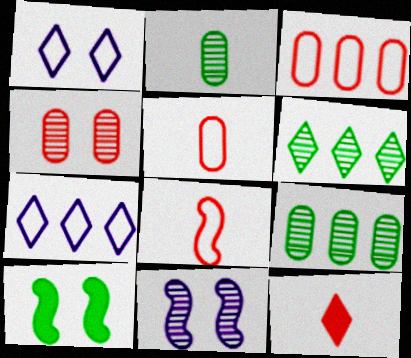[[1, 4, 10], 
[1, 6, 12]]